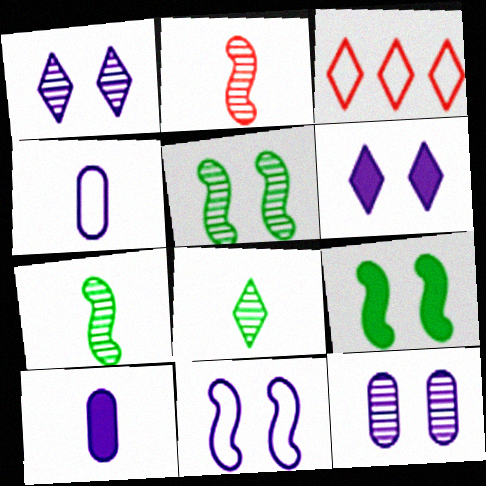[[3, 5, 10], 
[3, 6, 8], 
[6, 11, 12]]